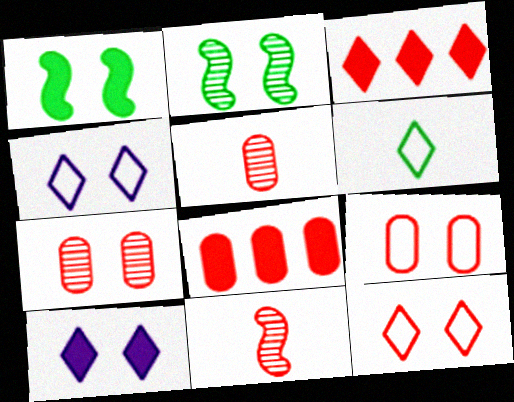[[1, 4, 7], 
[2, 9, 10], 
[3, 9, 11], 
[5, 8, 9], 
[8, 11, 12]]